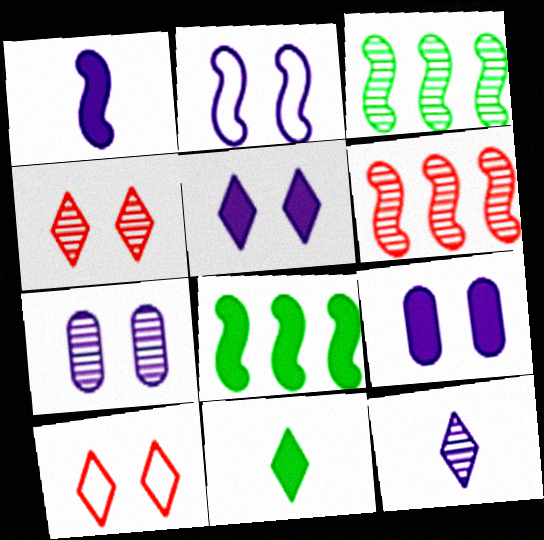[[2, 5, 7]]